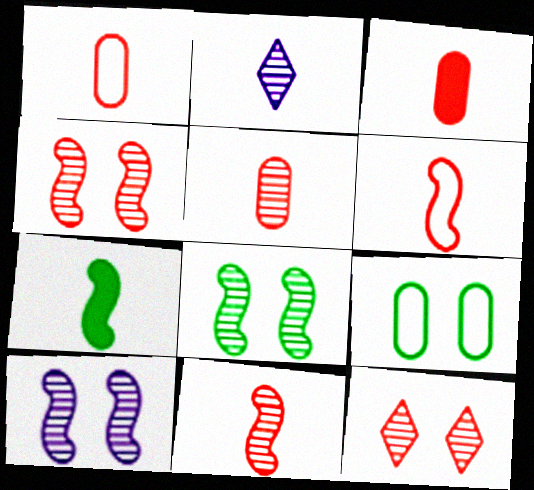[[1, 2, 7], 
[1, 3, 5], 
[4, 8, 10]]